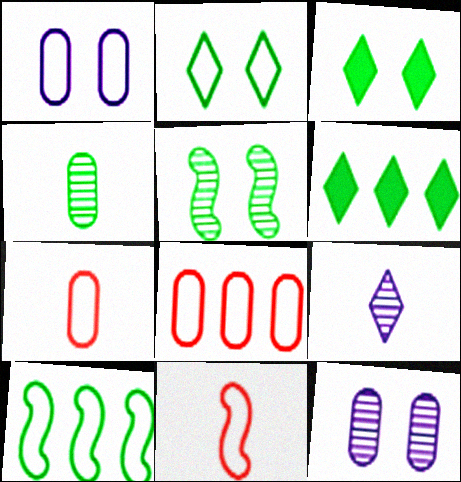[[3, 4, 10], 
[6, 11, 12]]